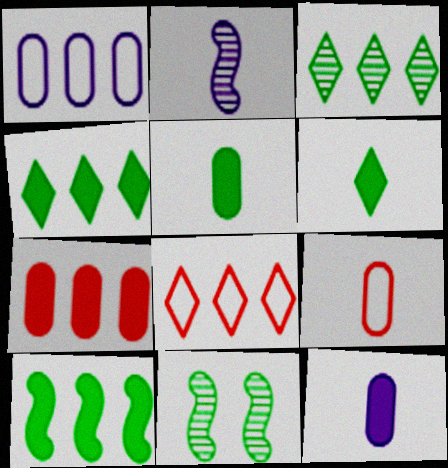[[2, 6, 9], 
[8, 11, 12]]